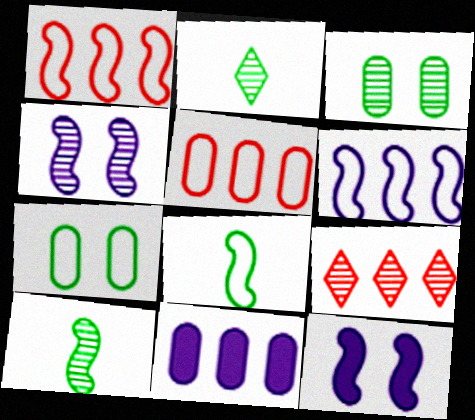[[1, 10, 12], 
[2, 5, 12]]